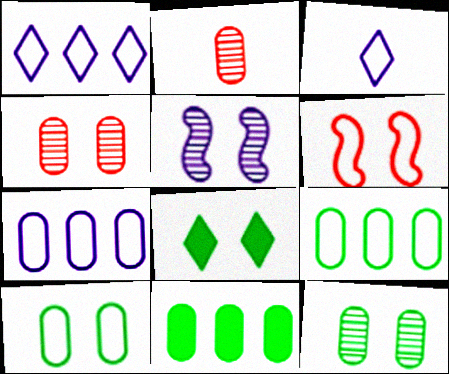[[3, 6, 9]]